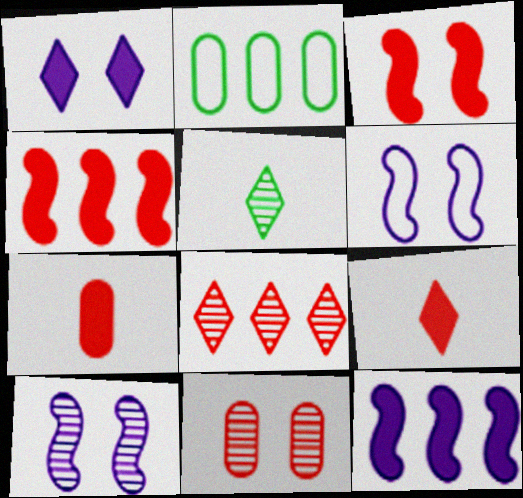[[2, 8, 12], 
[2, 9, 10]]